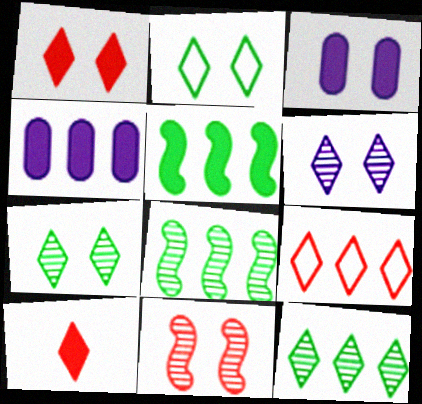[[1, 2, 6], 
[2, 3, 11], 
[3, 5, 10], 
[4, 8, 9]]